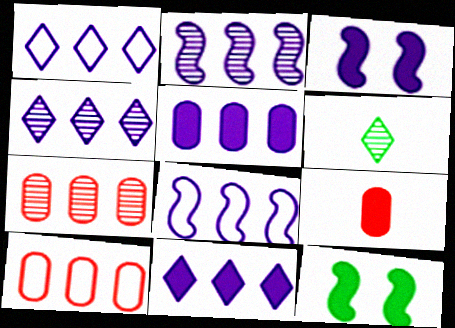[[1, 2, 5], 
[1, 4, 11], 
[3, 6, 10], 
[4, 5, 8], 
[9, 11, 12]]